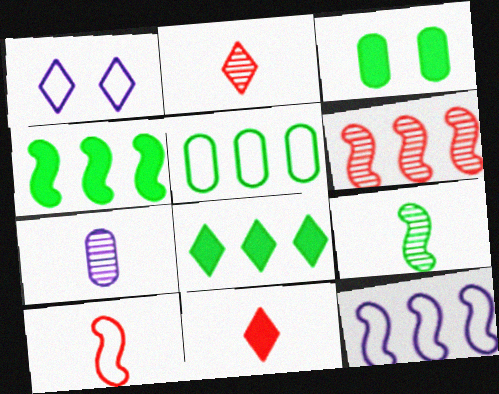[[1, 2, 8], 
[1, 5, 10], 
[2, 3, 12], 
[2, 7, 9], 
[4, 6, 12]]